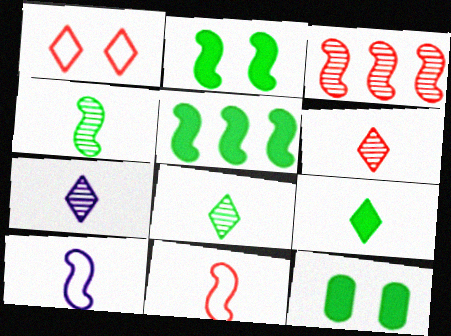[[2, 3, 10], 
[5, 9, 12], 
[6, 7, 8]]